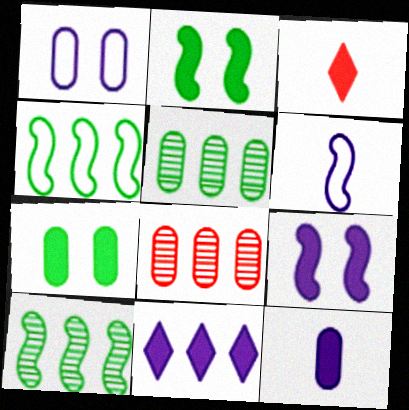[[1, 3, 10], 
[4, 8, 11], 
[9, 11, 12]]